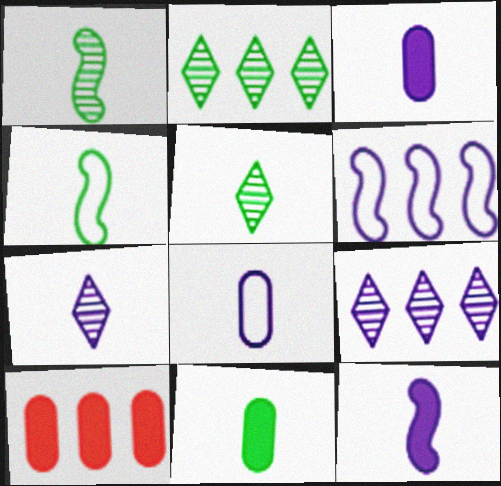[[2, 6, 10], 
[4, 5, 11], 
[7, 8, 12]]